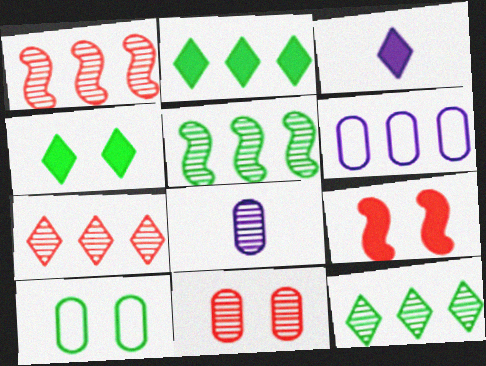[[1, 2, 6], 
[1, 3, 10]]